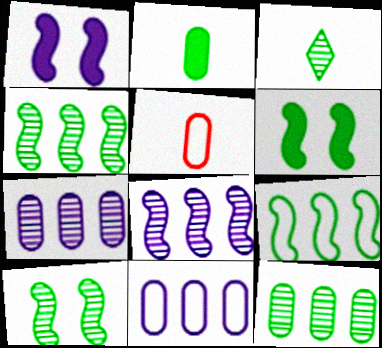[[3, 10, 12]]